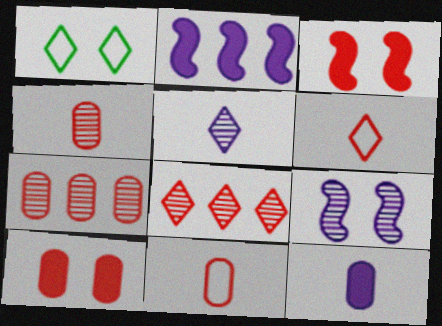[[1, 2, 4], 
[1, 9, 10], 
[3, 6, 7], 
[3, 8, 11], 
[7, 10, 11]]